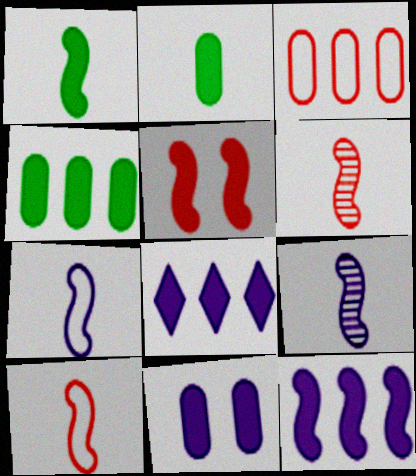[[1, 5, 12], 
[1, 6, 7], 
[1, 9, 10], 
[2, 5, 8]]